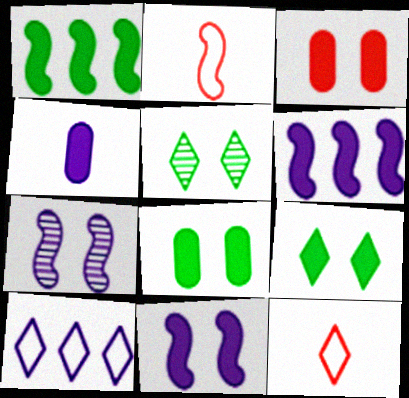[[1, 2, 7], 
[3, 9, 11], 
[4, 7, 10]]